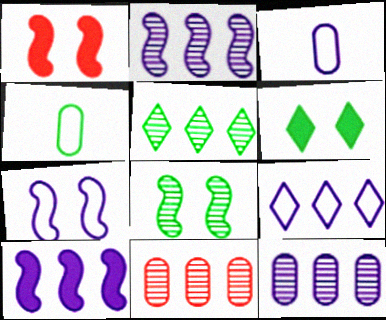[[1, 3, 5], 
[1, 7, 8], 
[2, 5, 11], 
[3, 7, 9], 
[9, 10, 12]]